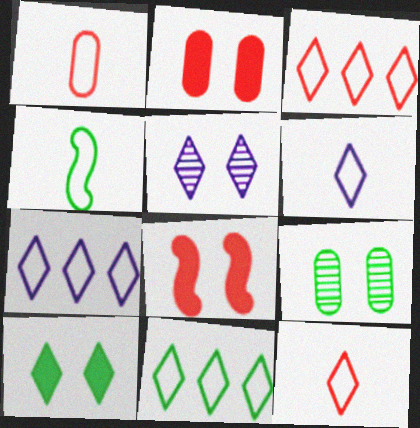[[1, 4, 6], 
[3, 7, 11]]